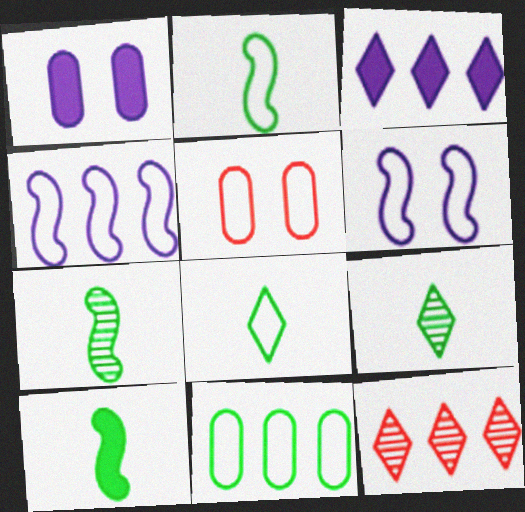[[1, 2, 12], 
[2, 7, 10], 
[3, 5, 7], 
[4, 5, 8]]